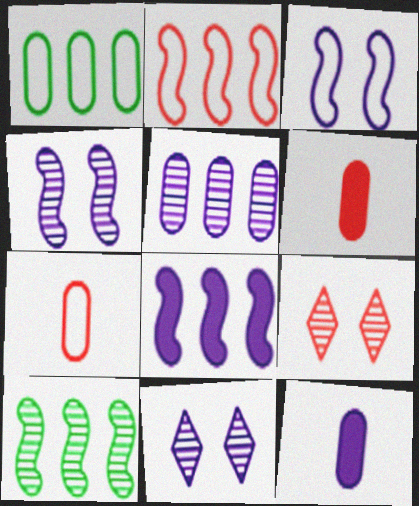[[2, 6, 9], 
[2, 8, 10]]